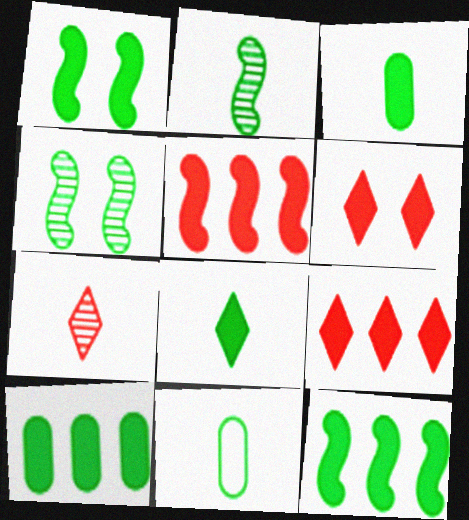[[1, 8, 10], 
[2, 8, 11]]